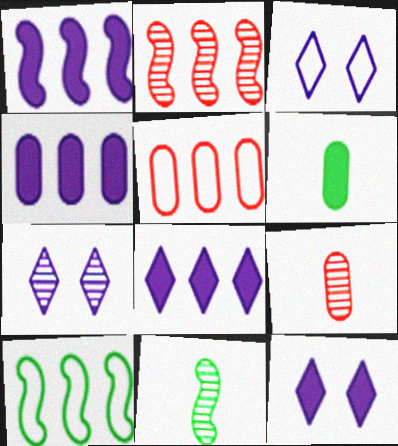[[1, 2, 10], 
[1, 4, 8], 
[2, 3, 6], 
[3, 7, 12], 
[5, 11, 12], 
[9, 10, 12]]